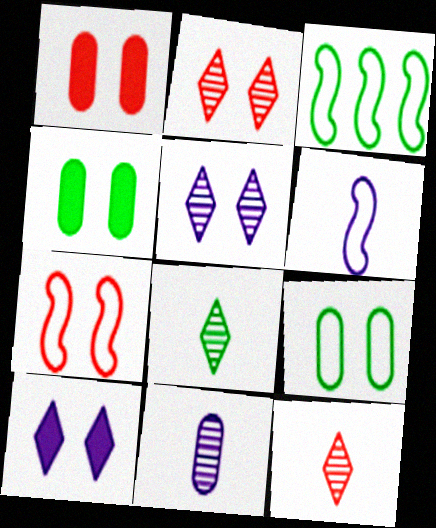[[1, 2, 7], 
[3, 4, 8], 
[3, 6, 7], 
[4, 5, 7]]